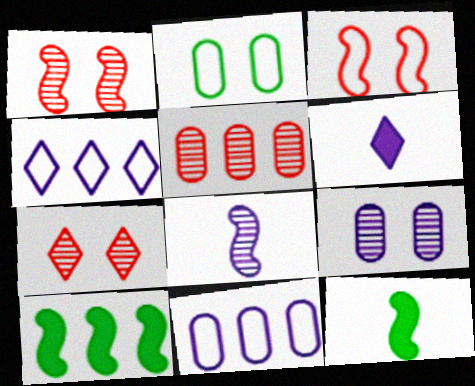[[3, 8, 10], 
[4, 5, 10], 
[7, 11, 12]]